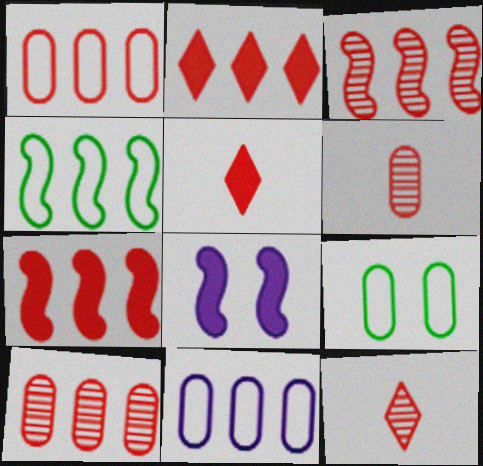[[1, 2, 3]]